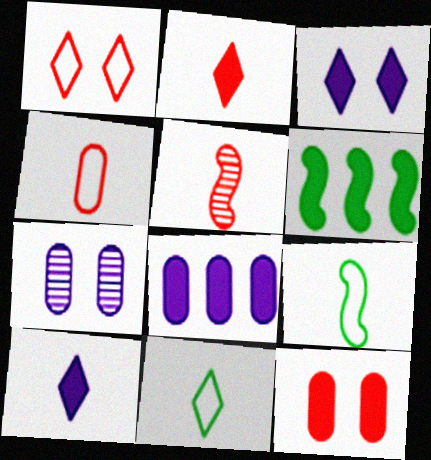[[2, 4, 5], 
[6, 10, 12]]